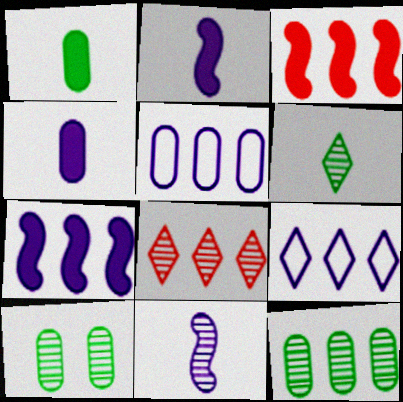[[3, 9, 12], 
[8, 10, 11]]